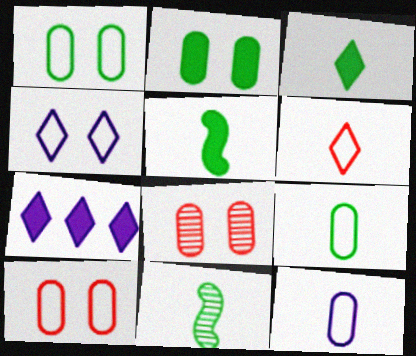[[3, 9, 11], 
[7, 10, 11]]